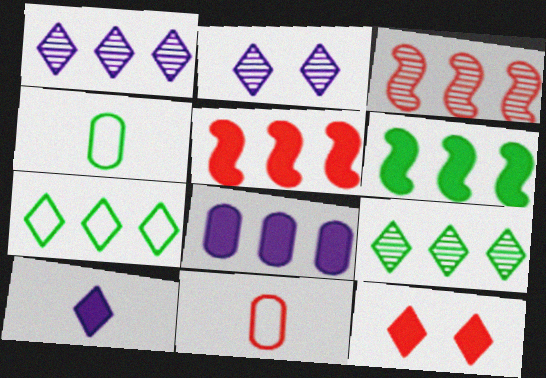[[2, 4, 5], 
[2, 6, 11], 
[3, 7, 8], 
[3, 11, 12]]